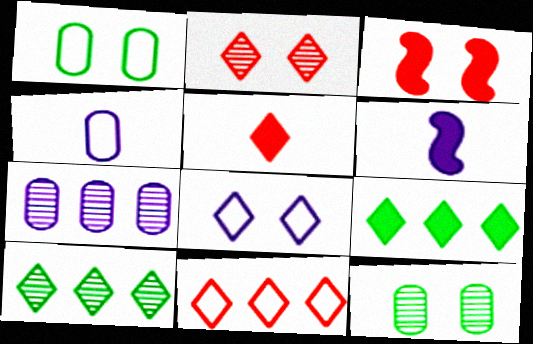[[2, 5, 11], 
[3, 4, 10], 
[3, 8, 12], 
[5, 8, 10], 
[6, 7, 8], 
[6, 11, 12]]